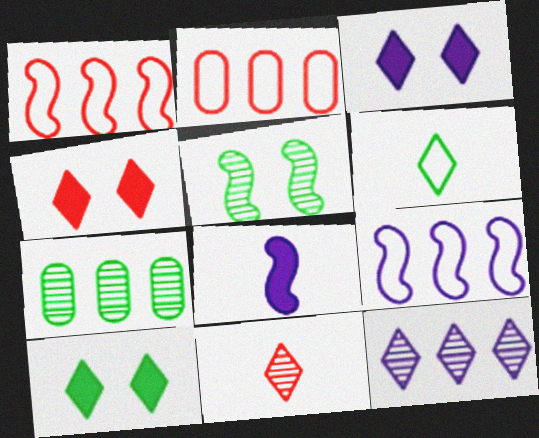[[1, 5, 8], 
[3, 4, 10], 
[4, 6, 12]]